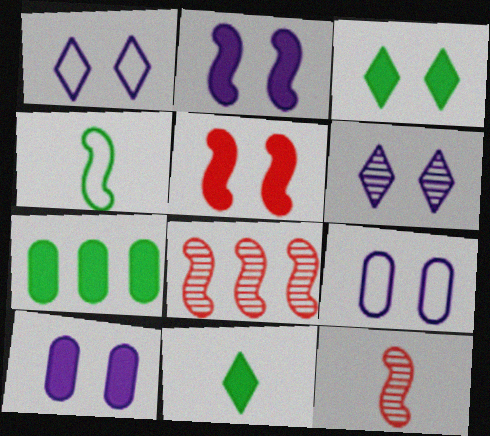[[1, 7, 12], 
[2, 4, 8], 
[2, 6, 9], 
[3, 5, 10], 
[8, 9, 11]]